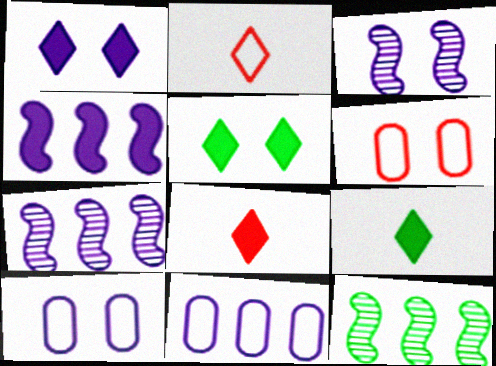[[1, 3, 10], 
[3, 5, 6], 
[6, 7, 9], 
[8, 10, 12]]